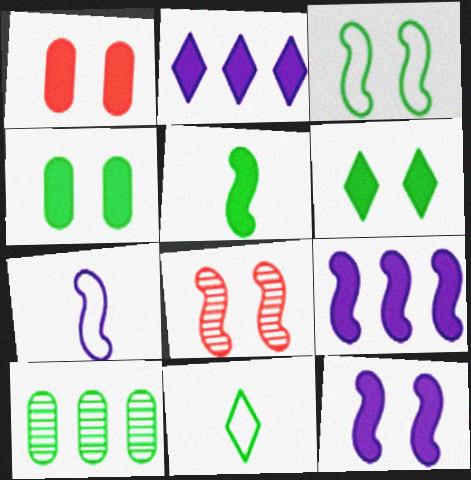[[1, 2, 5], 
[1, 6, 12], 
[3, 8, 12]]